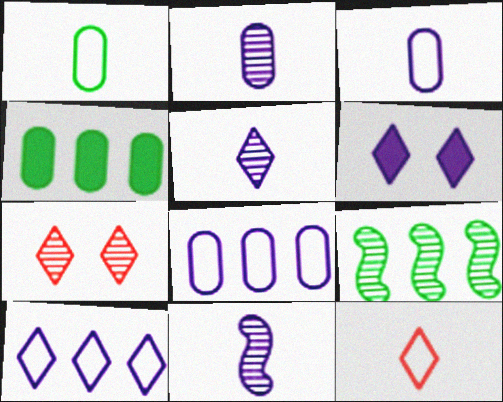[[2, 5, 11], 
[2, 7, 9], 
[5, 6, 10], 
[6, 8, 11]]